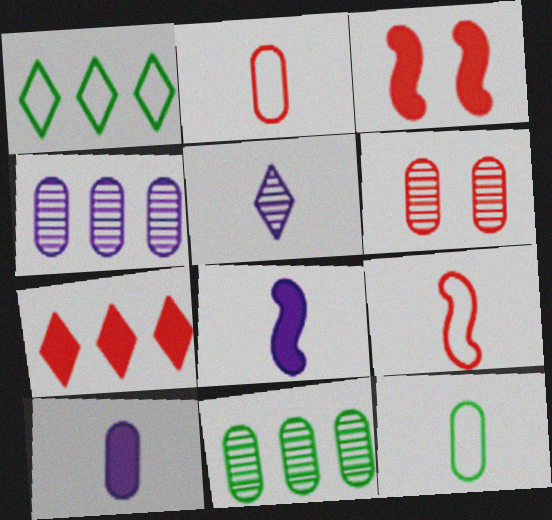[[1, 6, 8], 
[6, 7, 9]]